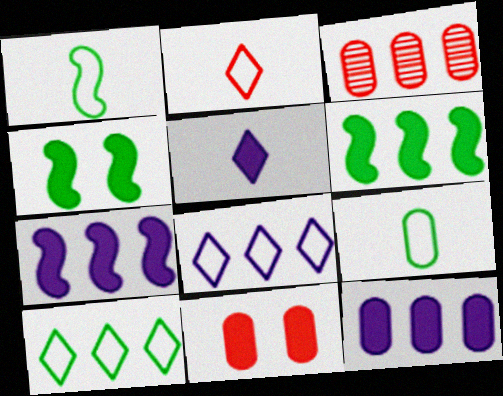[[3, 6, 8], 
[3, 7, 10], 
[5, 6, 11]]